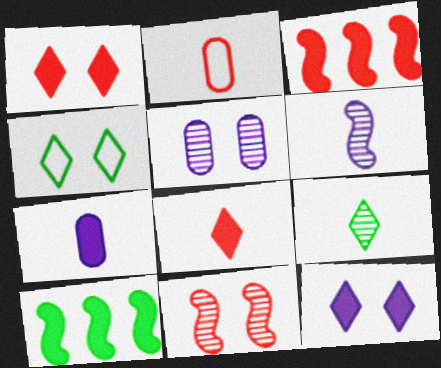[[1, 7, 10]]